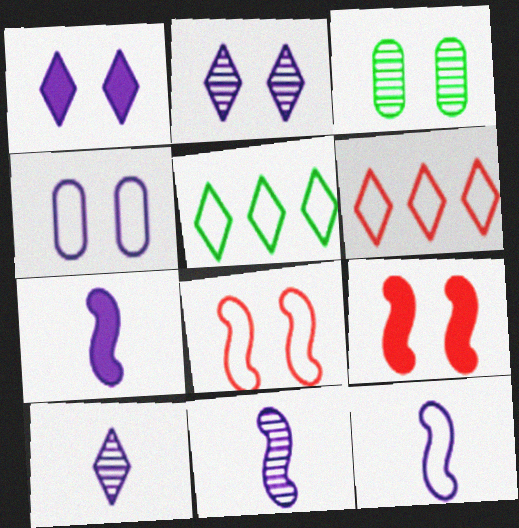[[1, 3, 8], 
[3, 6, 7], 
[7, 11, 12]]